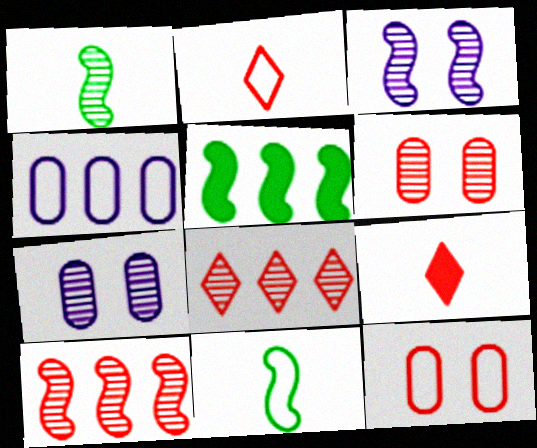[[1, 3, 10], 
[1, 7, 8], 
[2, 5, 7], 
[4, 5, 8], 
[9, 10, 12]]